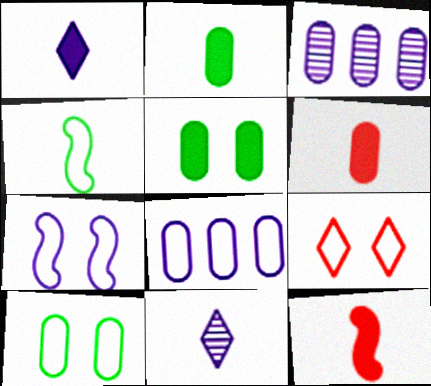[[1, 2, 12], 
[1, 3, 7], 
[3, 6, 10], 
[4, 6, 11], 
[4, 8, 9], 
[7, 9, 10]]